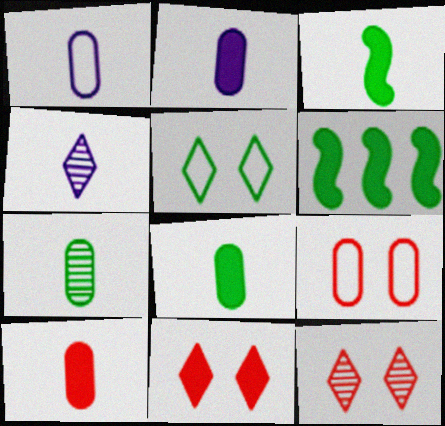[[1, 6, 12], 
[1, 7, 10], 
[2, 6, 11], 
[2, 8, 10], 
[4, 6, 9], 
[5, 6, 7]]